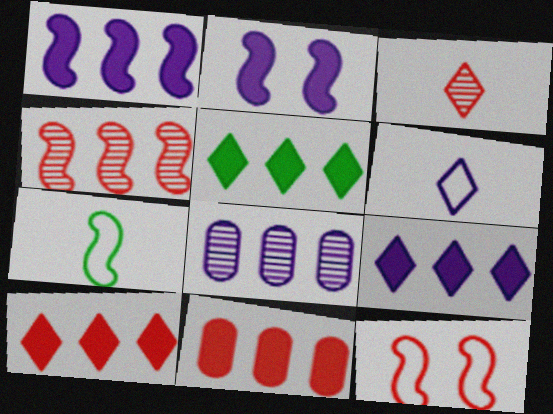[[1, 5, 11], 
[2, 4, 7], 
[2, 6, 8], 
[3, 11, 12], 
[5, 9, 10]]